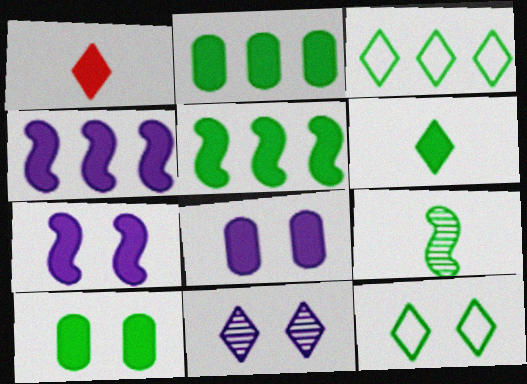[[1, 2, 7], 
[1, 3, 11], 
[1, 4, 10], 
[1, 5, 8], 
[2, 9, 12], 
[3, 9, 10], 
[5, 6, 10]]